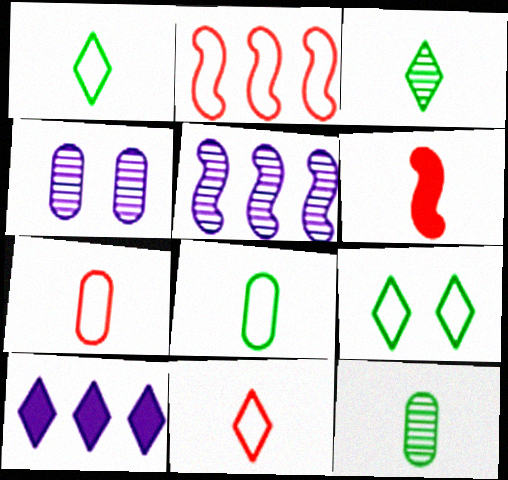[]